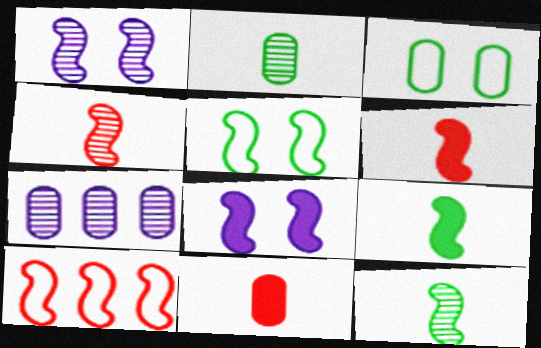[[1, 9, 10], 
[3, 7, 11], 
[8, 10, 12]]